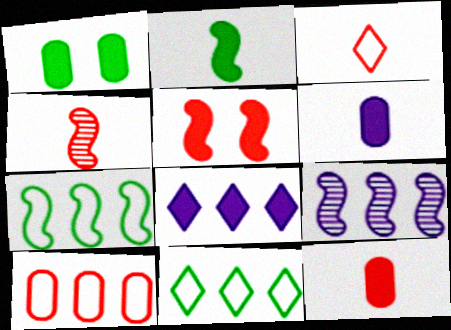[[1, 3, 9], 
[3, 4, 12]]